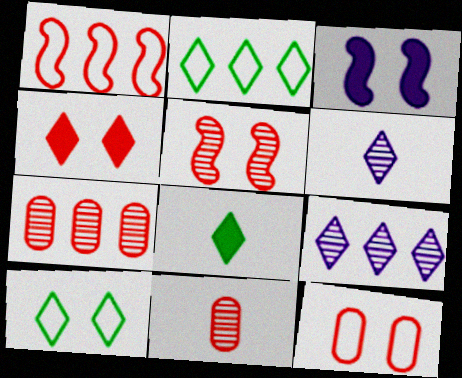[[1, 4, 11], 
[2, 3, 11], 
[2, 4, 6], 
[4, 5, 12]]